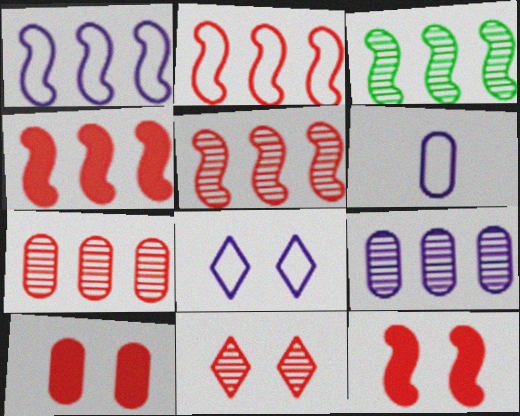[[1, 3, 4], 
[1, 6, 8], 
[2, 4, 5]]